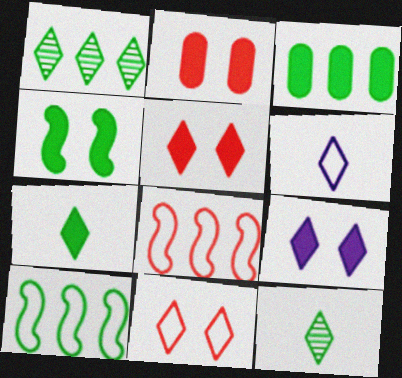[[1, 3, 10], 
[1, 5, 6], 
[2, 4, 9], 
[3, 4, 7]]